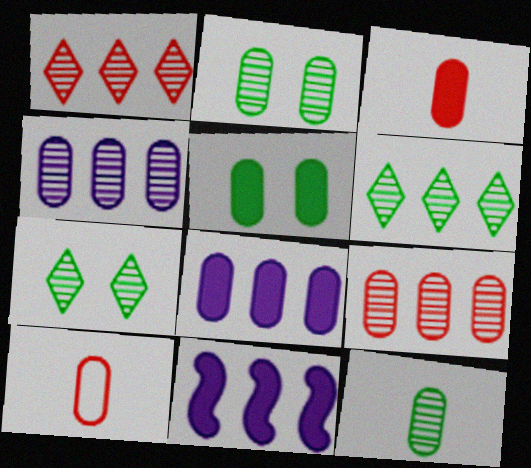[[2, 8, 10], 
[3, 5, 8], 
[4, 5, 10], 
[7, 10, 11]]